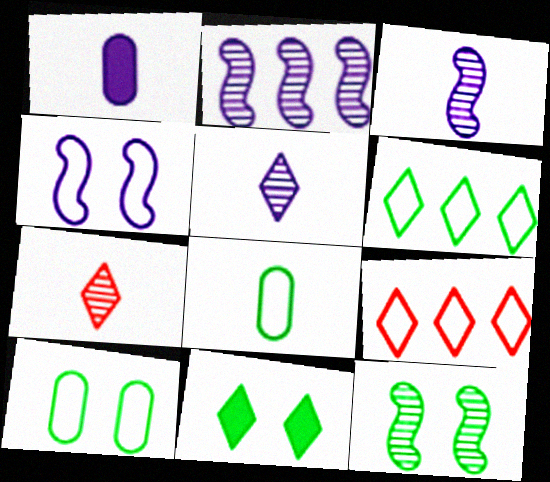[[1, 9, 12], 
[4, 8, 9], 
[5, 9, 11], 
[10, 11, 12]]